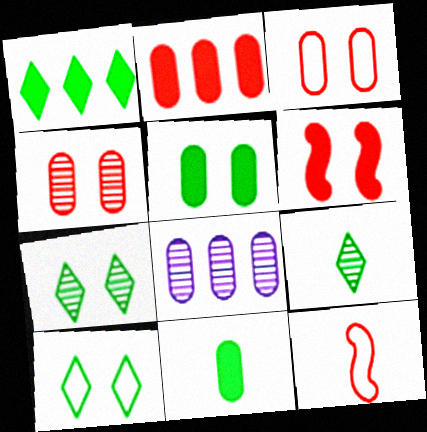[[1, 9, 10], 
[3, 8, 11]]